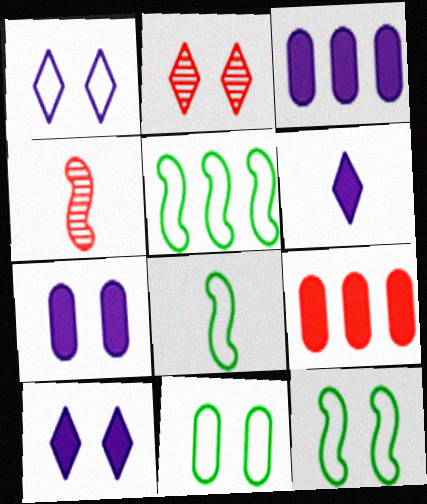[[2, 3, 8], 
[2, 7, 12], 
[5, 8, 12]]